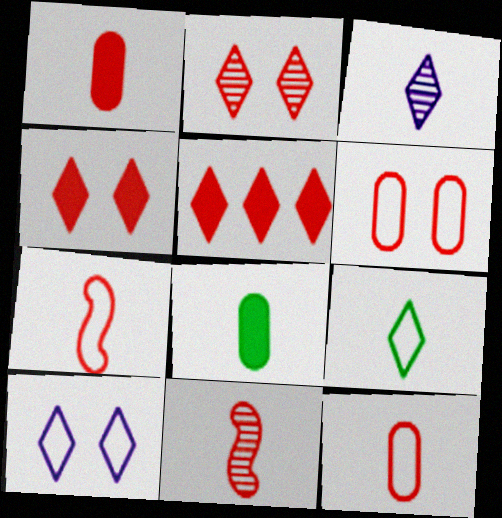[[3, 7, 8], 
[5, 6, 11]]